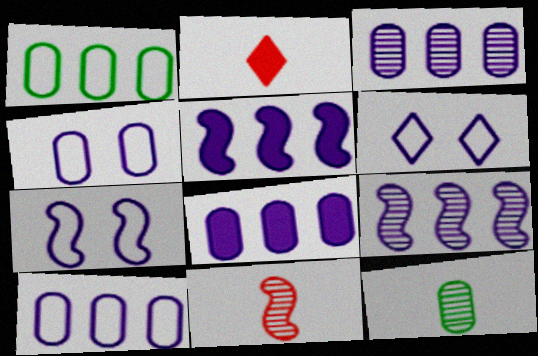[[3, 8, 10], 
[4, 6, 7]]